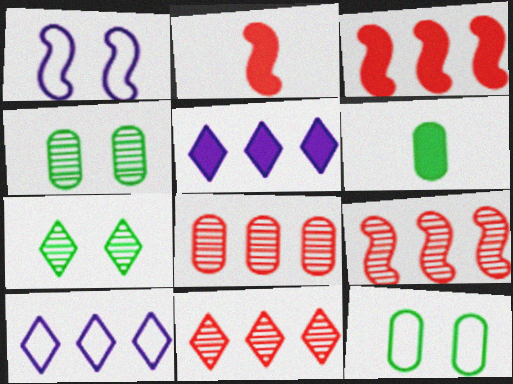[[1, 6, 11], 
[2, 4, 10], 
[8, 9, 11]]